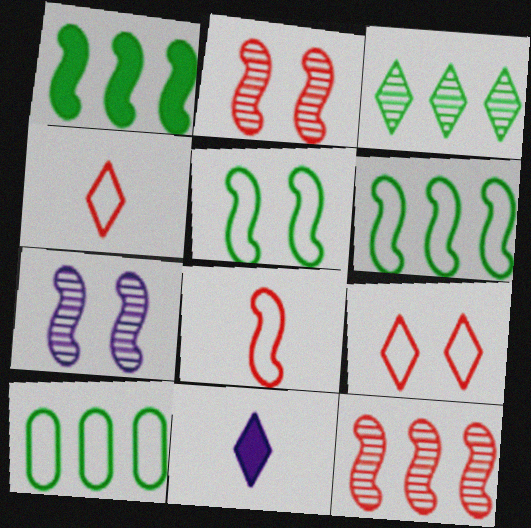[[1, 3, 10], 
[1, 7, 8], 
[2, 10, 11], 
[3, 9, 11]]